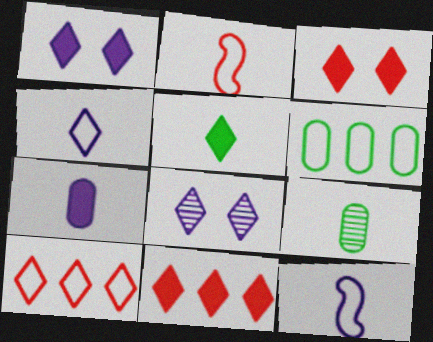[[1, 5, 11], 
[5, 8, 10]]